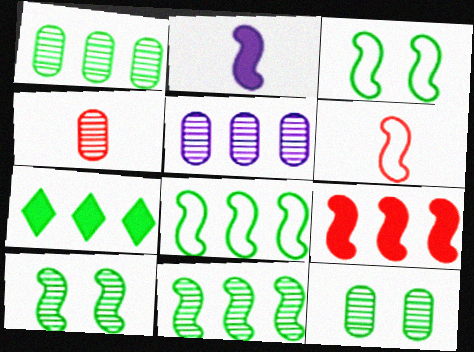[[1, 7, 8], 
[4, 5, 12]]